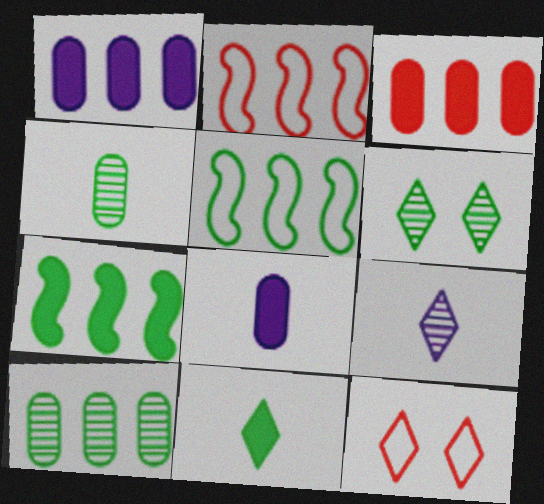[[2, 6, 8]]